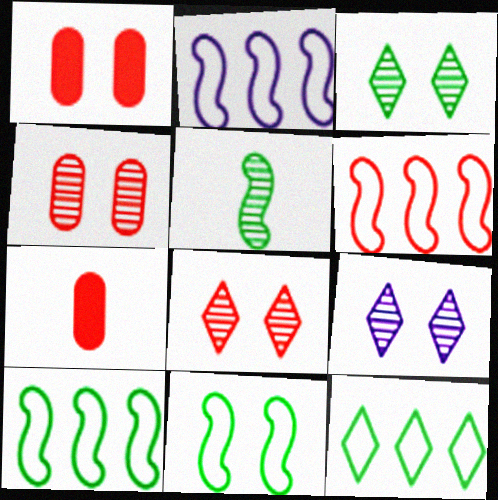[[1, 9, 11], 
[2, 3, 7], 
[2, 6, 10], 
[3, 8, 9], 
[6, 7, 8], 
[7, 9, 10]]